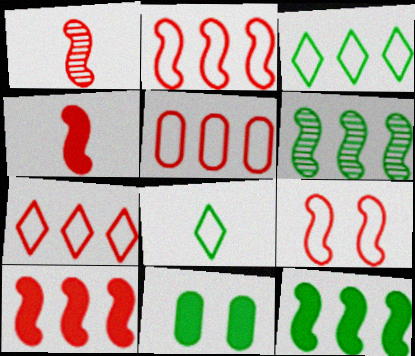[[1, 9, 10], 
[2, 5, 7], 
[6, 8, 11]]